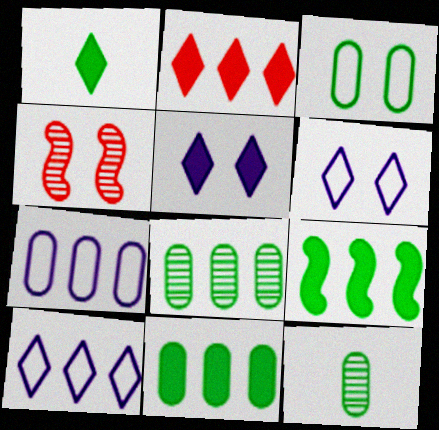[[1, 2, 5], 
[1, 4, 7], 
[3, 4, 5], 
[3, 11, 12]]